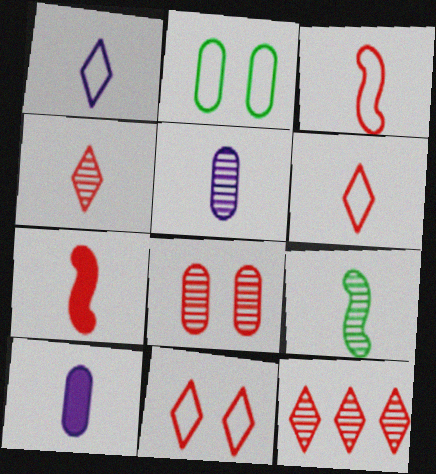[[4, 5, 9], 
[6, 9, 10]]